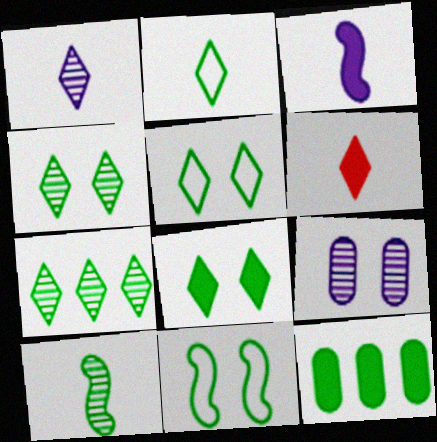[[1, 2, 6], 
[2, 7, 8], 
[4, 5, 8], 
[5, 10, 12]]